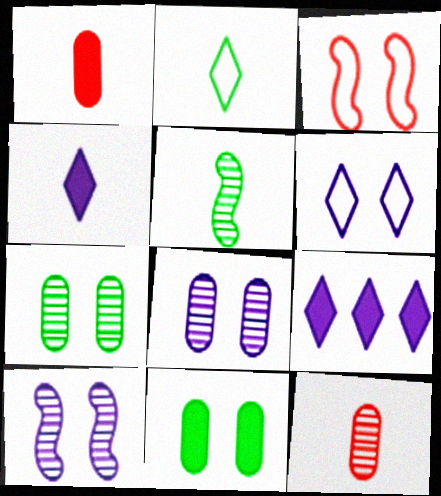[]